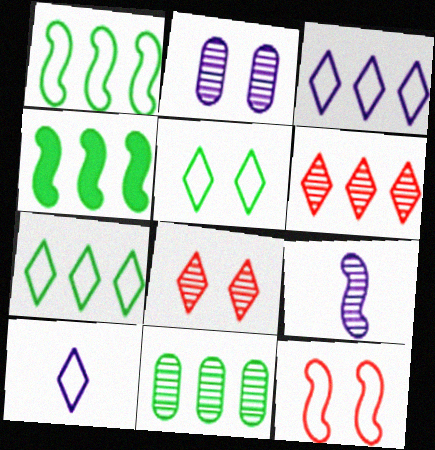[[4, 7, 11], 
[4, 9, 12], 
[8, 9, 11]]